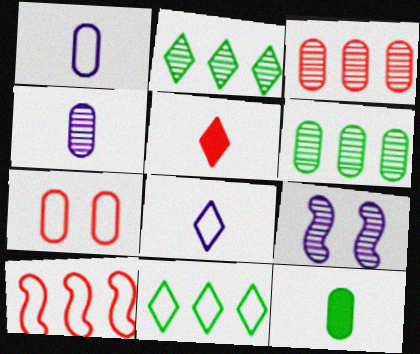[]